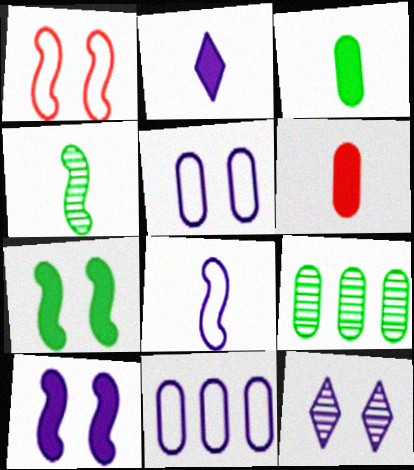[[1, 2, 9], 
[5, 6, 9], 
[5, 10, 12]]